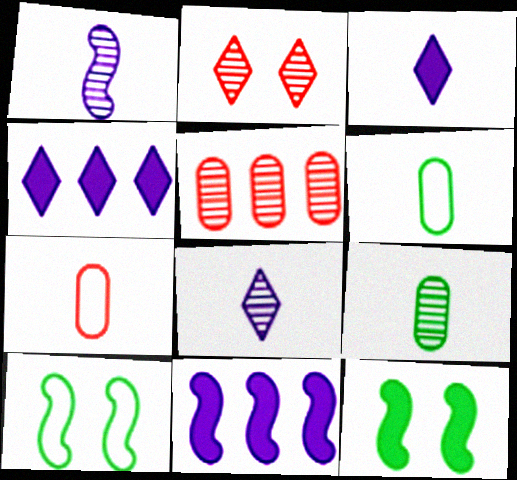[[2, 6, 11], 
[3, 5, 10]]